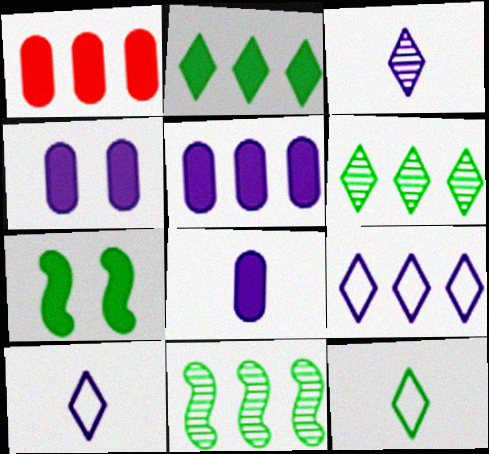[[1, 9, 11], 
[4, 5, 8]]